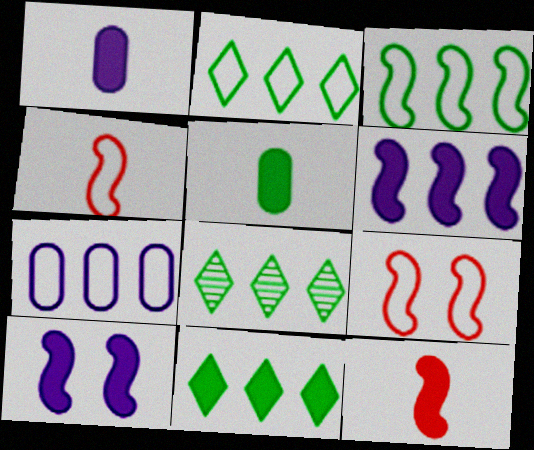[[1, 8, 9], 
[2, 8, 11]]